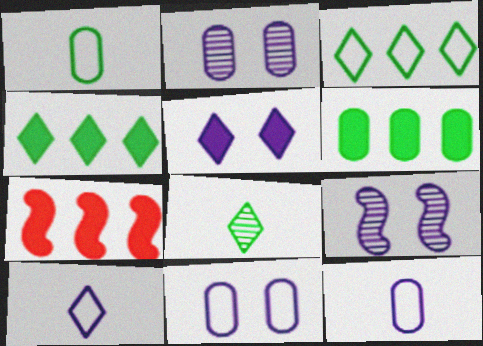[[5, 9, 11], 
[7, 8, 11]]